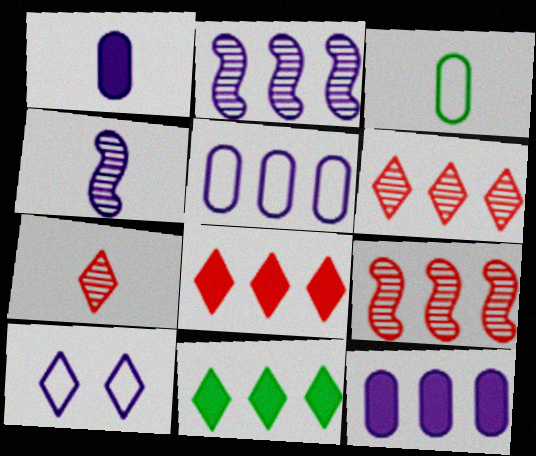[[1, 2, 10], 
[4, 10, 12], 
[5, 9, 11], 
[7, 10, 11]]